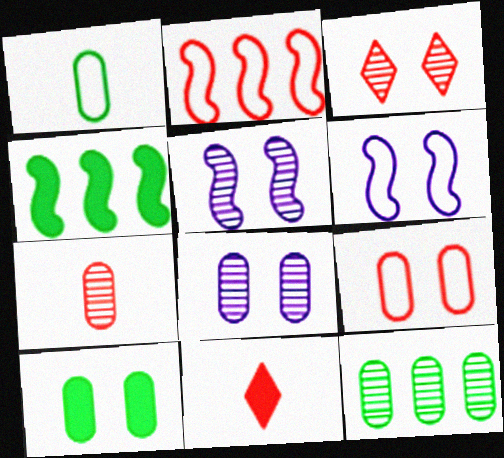[[1, 10, 12], 
[3, 6, 10], 
[6, 11, 12], 
[7, 8, 12], 
[8, 9, 10]]